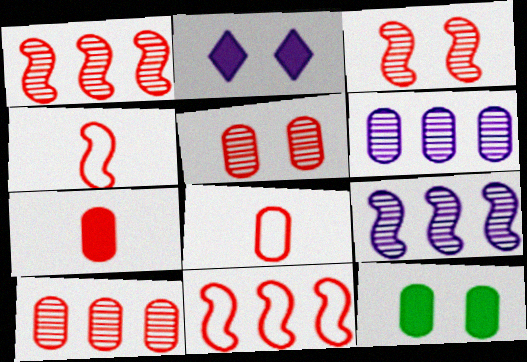[[6, 8, 12]]